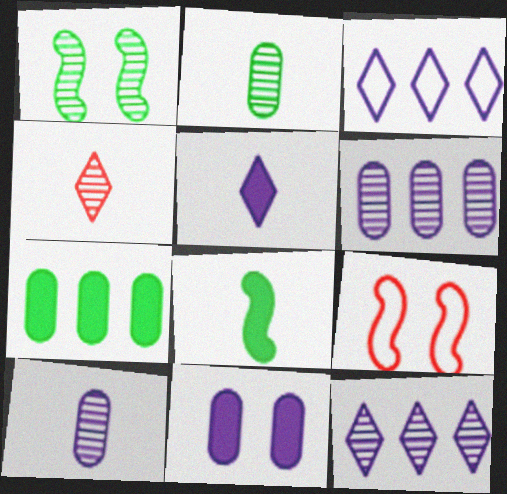[[1, 4, 6]]